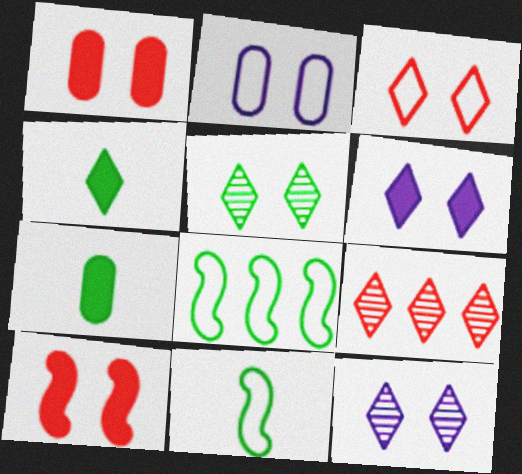[[2, 5, 10], 
[3, 5, 6], 
[5, 7, 8]]